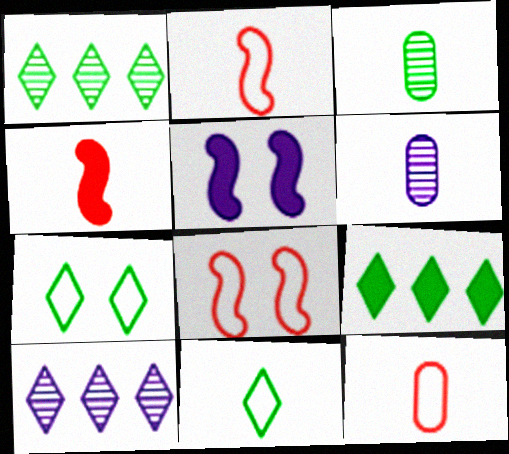[[1, 5, 12], 
[4, 6, 11], 
[6, 8, 9]]